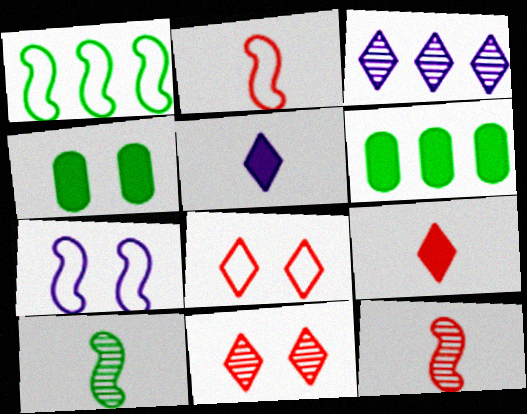[[1, 2, 7], 
[2, 3, 4], 
[4, 7, 11]]